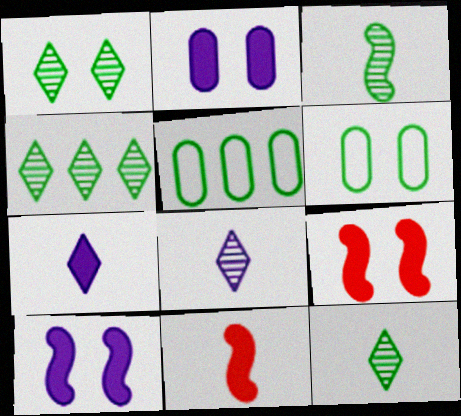[[1, 4, 12], 
[5, 8, 9]]